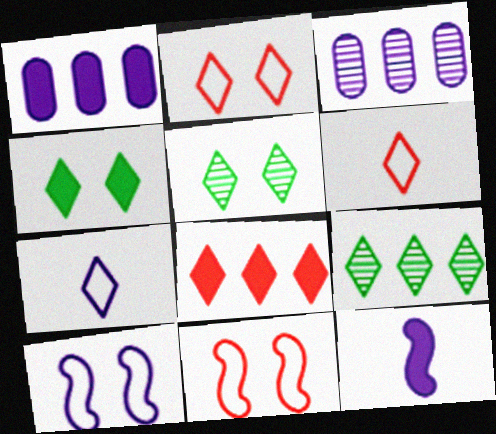[[5, 7, 8]]